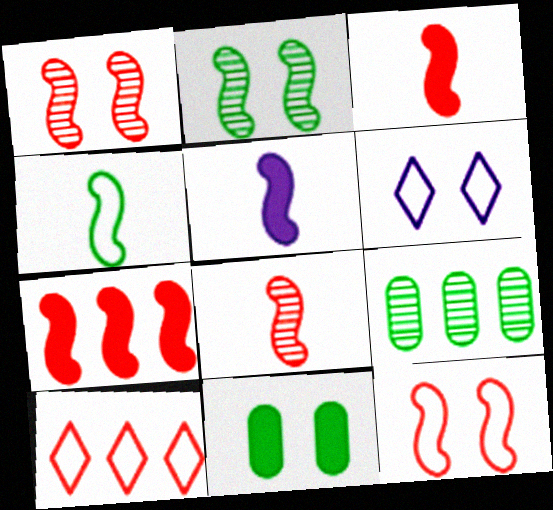[[1, 6, 11], 
[3, 6, 9], 
[4, 5, 8], 
[7, 8, 12]]